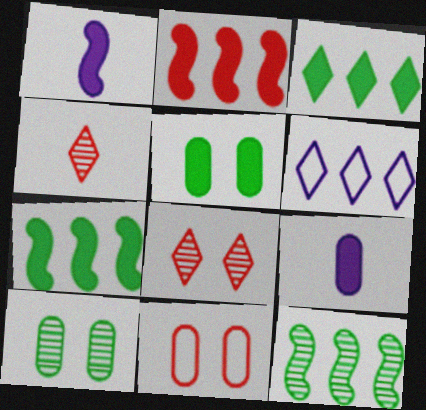[[2, 4, 11]]